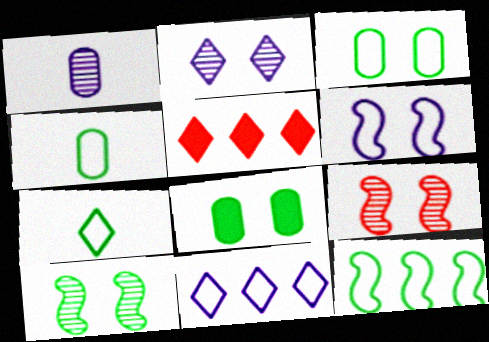[[2, 5, 7], 
[3, 7, 12]]